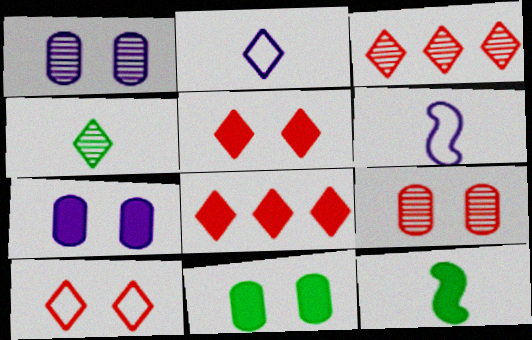[[3, 6, 11], 
[7, 8, 12]]